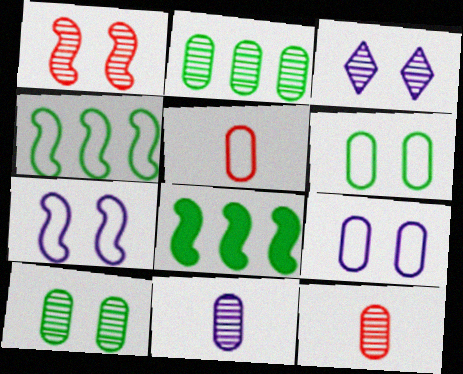[[1, 3, 10], 
[3, 5, 8]]